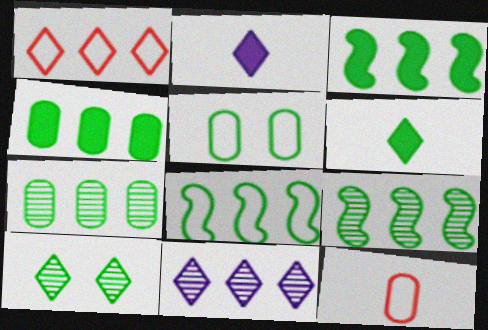[[1, 2, 10], 
[3, 8, 9], 
[5, 6, 9]]